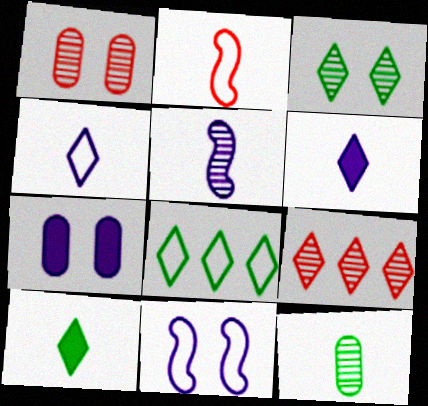[[2, 6, 12], 
[3, 8, 10]]